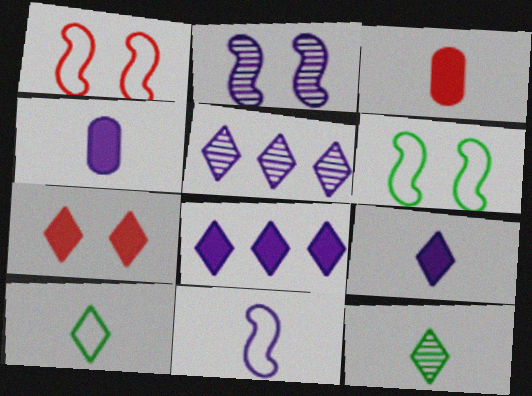[[3, 5, 6], 
[3, 11, 12], 
[5, 7, 10]]